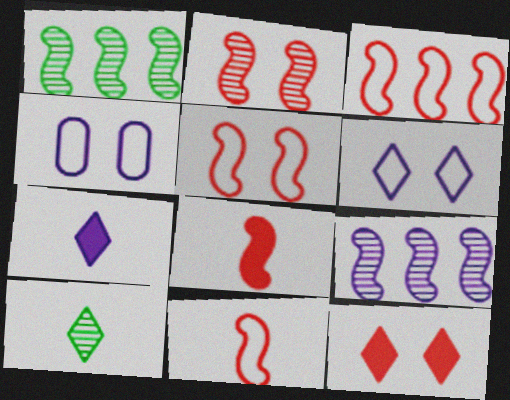[[2, 3, 8], 
[3, 5, 11], 
[4, 7, 9]]